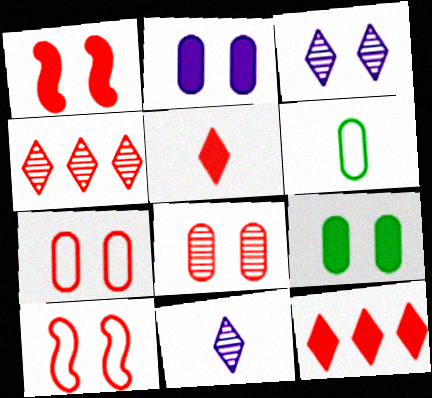[[3, 9, 10]]